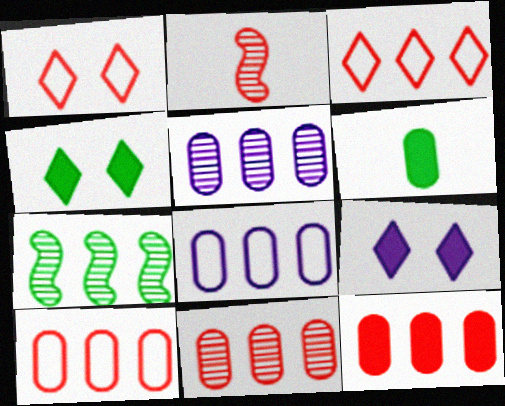[[1, 2, 12], 
[2, 4, 8], 
[10, 11, 12]]